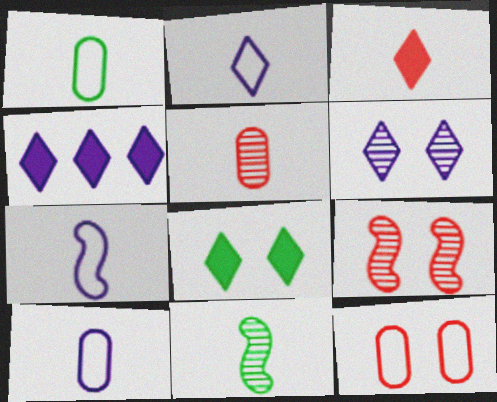[[1, 4, 9], 
[2, 4, 6], 
[2, 7, 10], 
[3, 4, 8], 
[3, 10, 11], 
[4, 11, 12]]